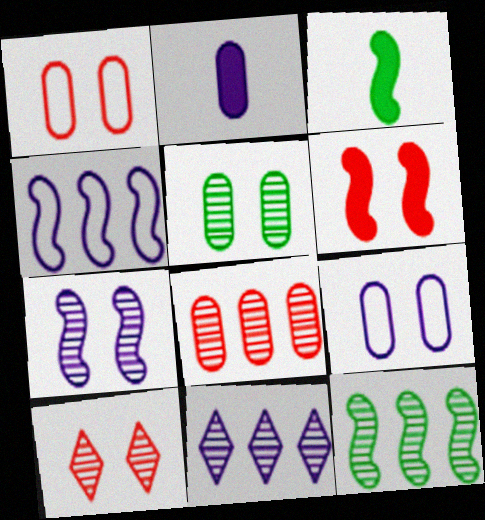[[1, 3, 11], 
[1, 6, 10], 
[5, 7, 10], 
[8, 11, 12]]